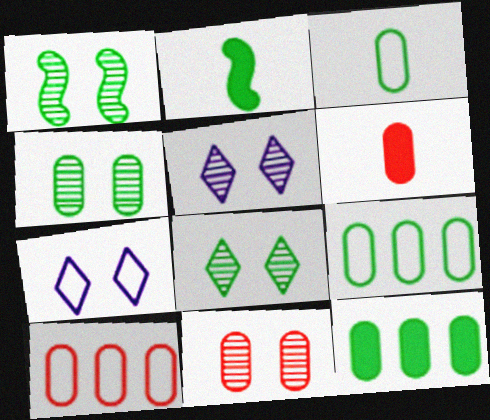[[1, 4, 8], 
[1, 5, 11], 
[2, 5, 10], 
[2, 8, 9], 
[3, 4, 12], 
[6, 10, 11]]